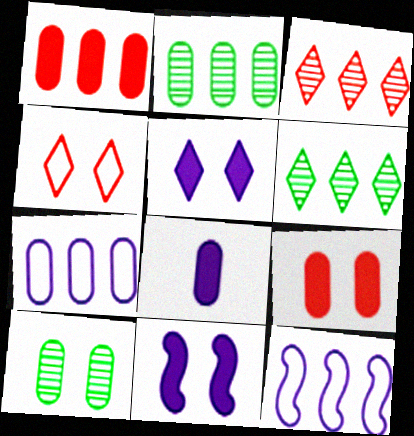[[1, 2, 7], 
[1, 6, 12], 
[4, 10, 11]]